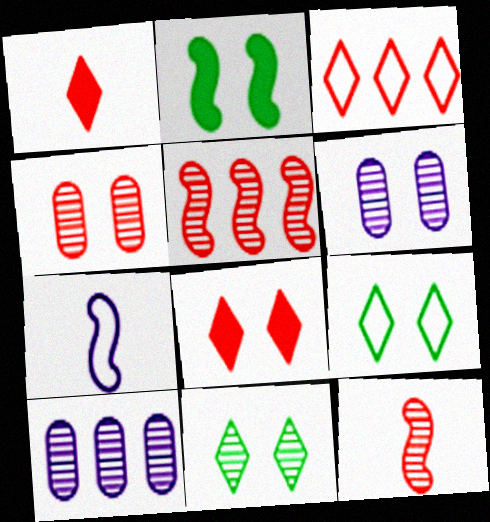[[2, 5, 7], 
[10, 11, 12]]